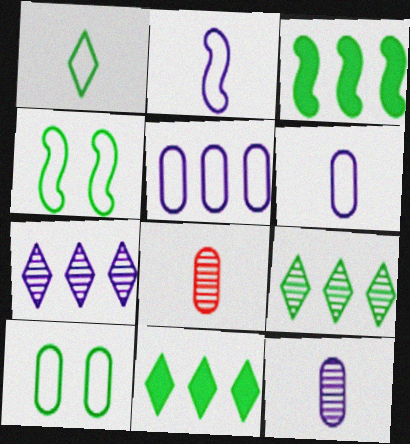[]